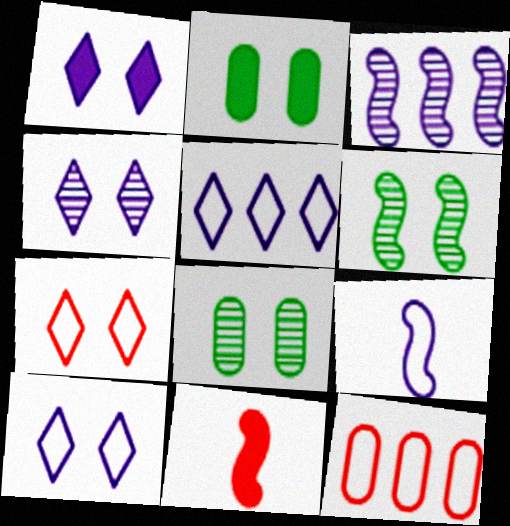[[1, 4, 10], 
[5, 8, 11]]